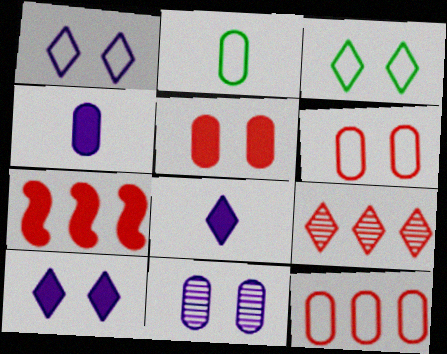[[3, 8, 9], 
[7, 9, 12]]